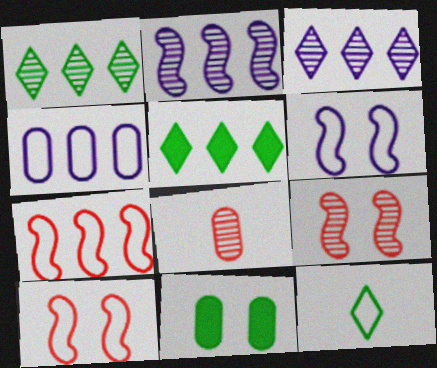[[4, 8, 11], 
[4, 10, 12], 
[5, 6, 8]]